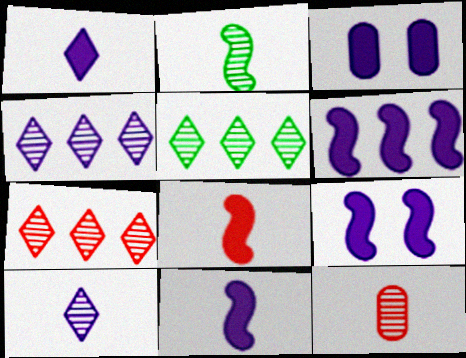[[1, 3, 6], 
[2, 10, 12], 
[4, 5, 7], 
[6, 9, 11]]